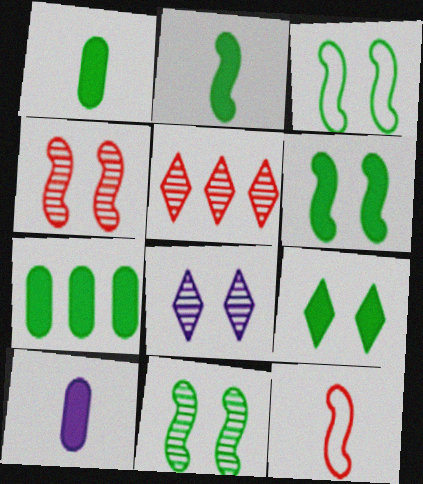[[2, 7, 9], 
[3, 5, 10], 
[3, 6, 11], 
[7, 8, 12]]